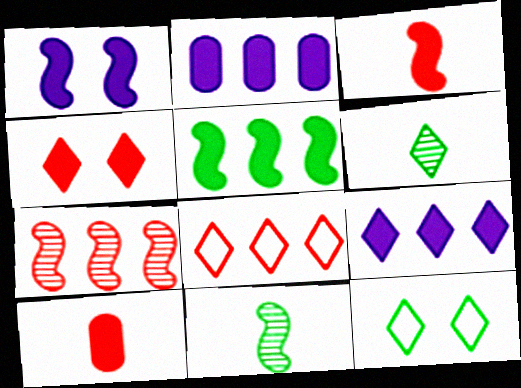[[1, 3, 5]]